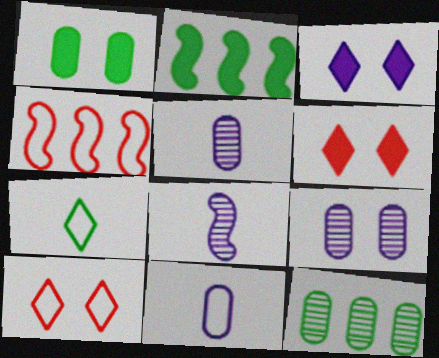[[2, 5, 10]]